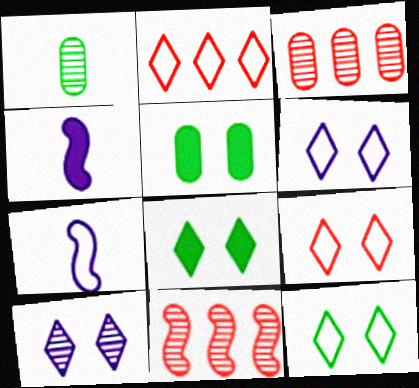[[1, 10, 11], 
[3, 4, 12], 
[3, 7, 8], 
[6, 9, 12], 
[8, 9, 10]]